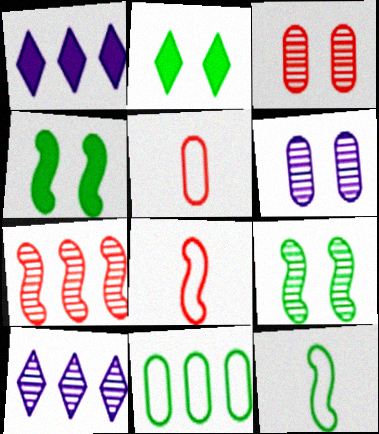[[1, 3, 12], 
[1, 5, 9], 
[1, 7, 11], 
[4, 5, 10]]